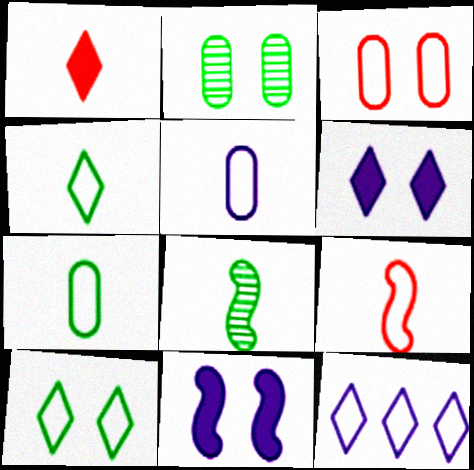[[1, 5, 8], 
[4, 5, 9]]